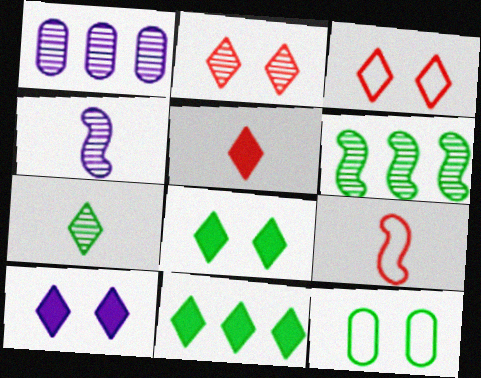[[1, 8, 9], 
[5, 10, 11]]